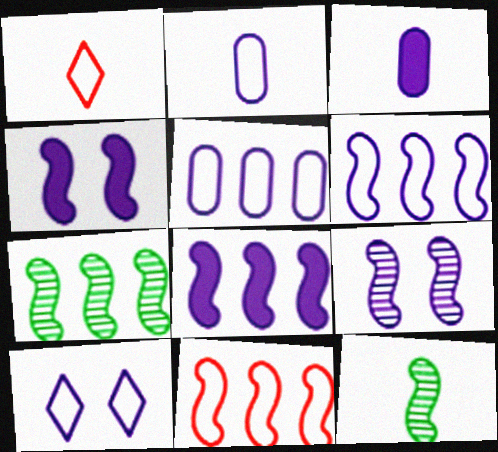[[1, 3, 12], 
[2, 6, 10], 
[4, 11, 12], 
[7, 8, 11]]